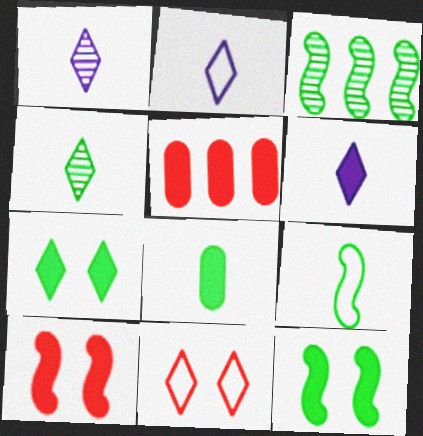[[1, 2, 6], 
[3, 9, 12], 
[4, 8, 9], 
[5, 6, 12]]